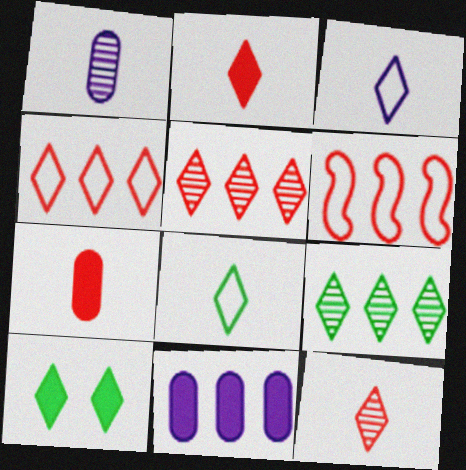[[1, 6, 10], 
[3, 5, 10], 
[6, 9, 11], 
[8, 9, 10]]